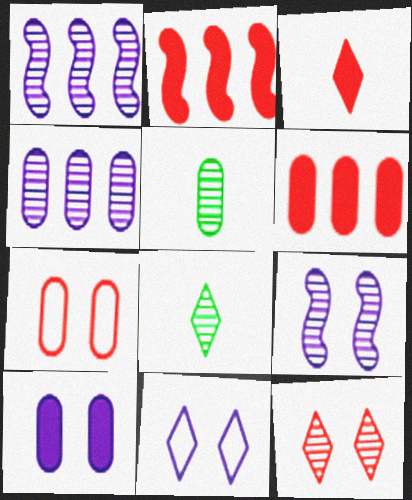[[1, 5, 12], 
[2, 5, 11], 
[9, 10, 11]]